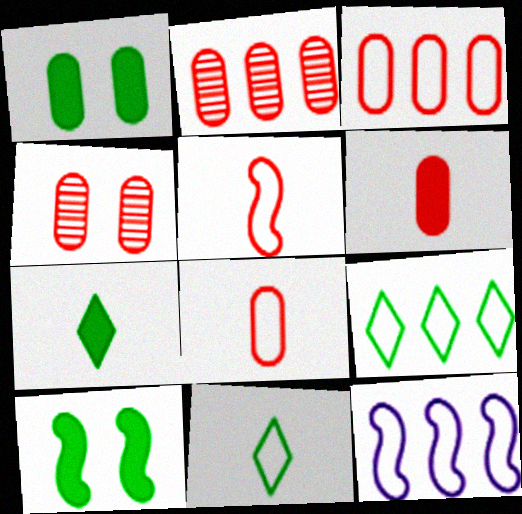[[3, 4, 6], 
[3, 9, 12], 
[4, 7, 12]]